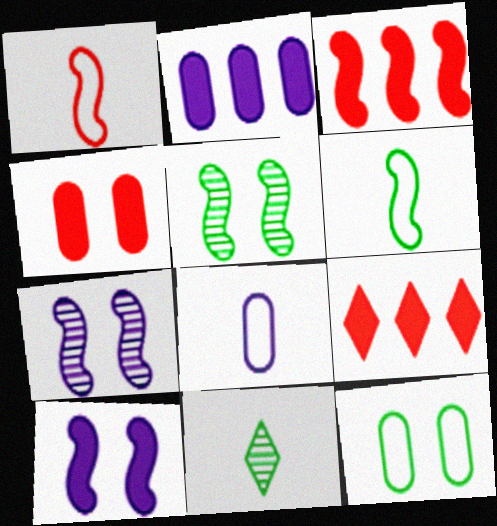[[3, 6, 7], 
[5, 8, 9]]